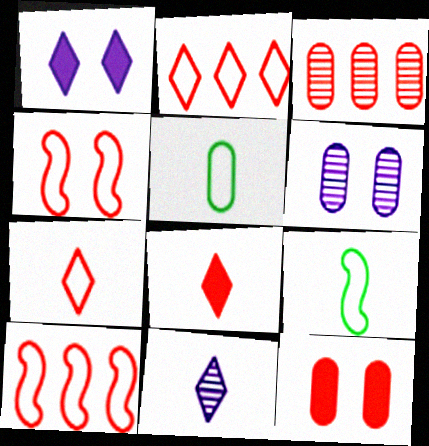[[1, 3, 9], 
[3, 4, 8]]